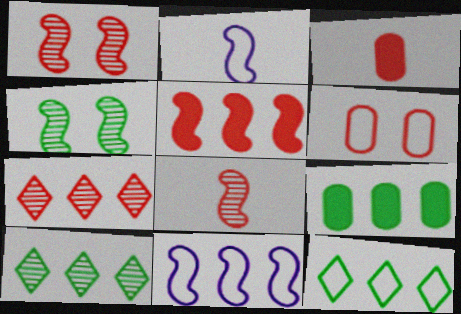[[2, 4, 5], 
[2, 6, 12], 
[7, 9, 11]]